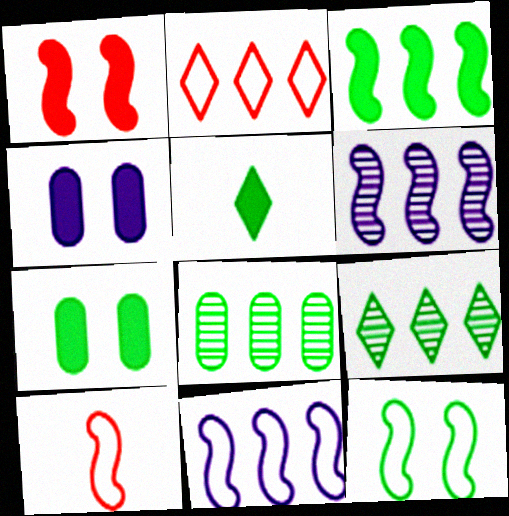[[3, 5, 7], 
[4, 9, 10], 
[5, 8, 12], 
[10, 11, 12]]